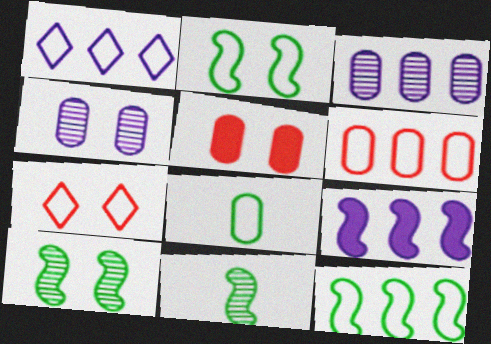[[1, 3, 9], 
[1, 5, 11], 
[1, 6, 12], 
[3, 5, 8]]